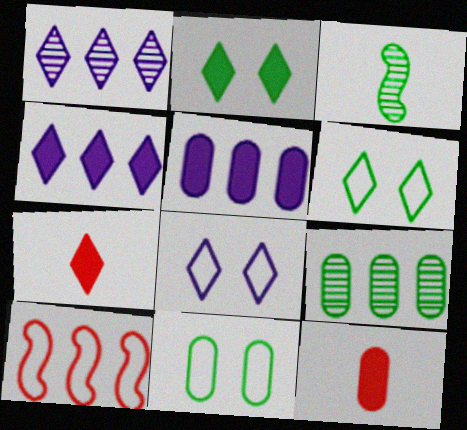[[1, 6, 7], 
[2, 4, 7], 
[4, 9, 10]]